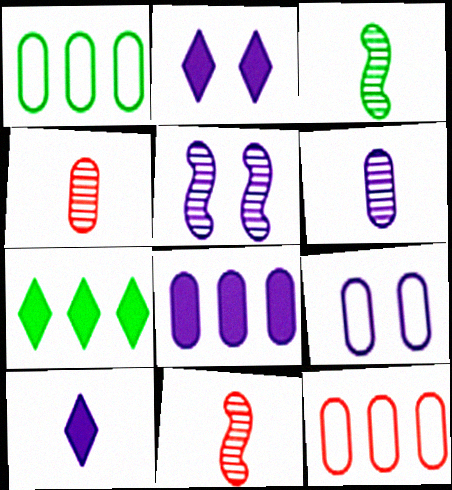[[1, 2, 11], 
[2, 3, 12], 
[2, 5, 9], 
[6, 8, 9], 
[7, 9, 11]]